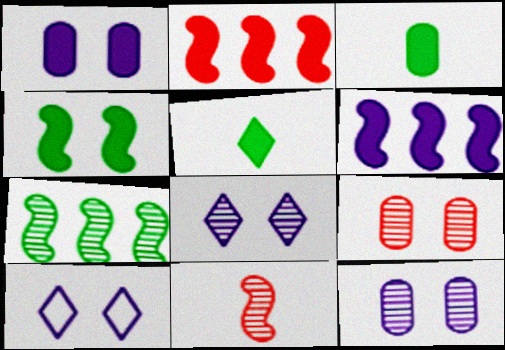[[1, 2, 5], 
[4, 9, 10]]